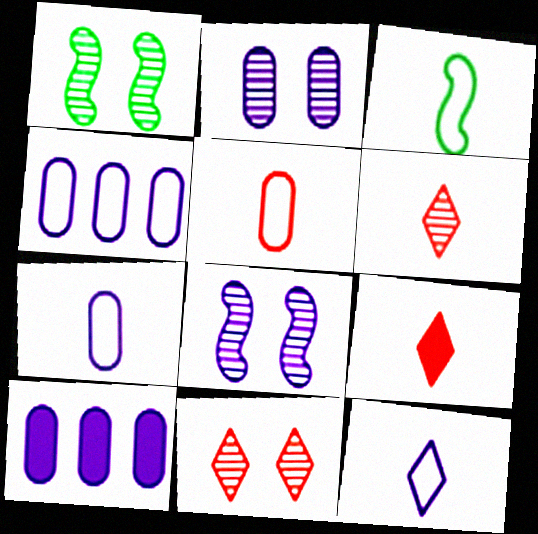[[1, 2, 11], 
[1, 4, 9], 
[2, 7, 10], 
[3, 5, 12], 
[3, 10, 11], 
[8, 10, 12]]